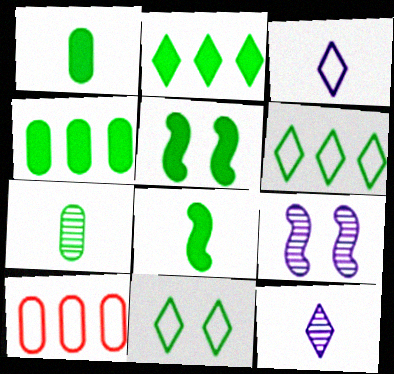[[1, 2, 5], 
[5, 6, 7], 
[5, 10, 12]]